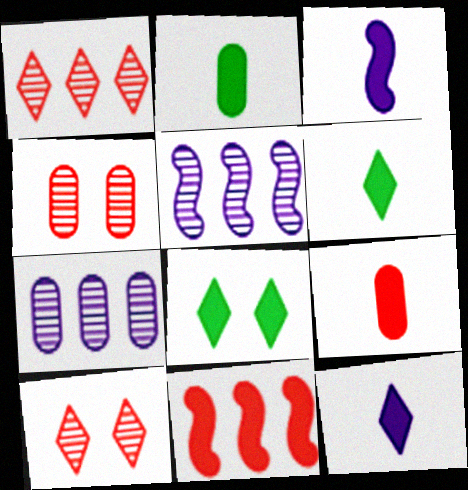[[3, 6, 9]]